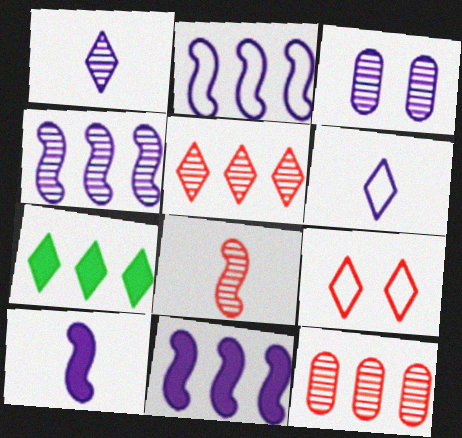[[1, 3, 4], 
[1, 7, 9], 
[2, 4, 11], 
[2, 7, 12], 
[3, 6, 11]]